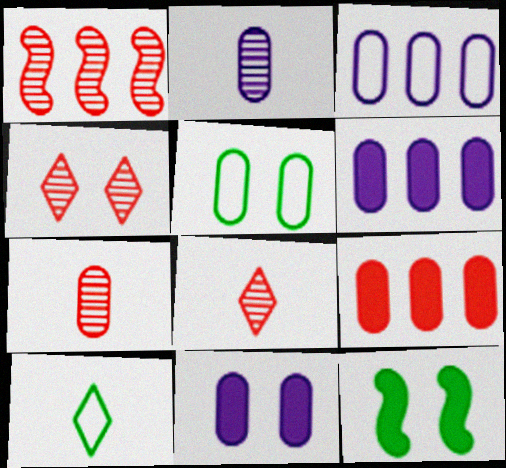[[1, 4, 7], 
[1, 10, 11], 
[2, 3, 11], 
[2, 5, 9], 
[3, 8, 12], 
[5, 6, 7]]